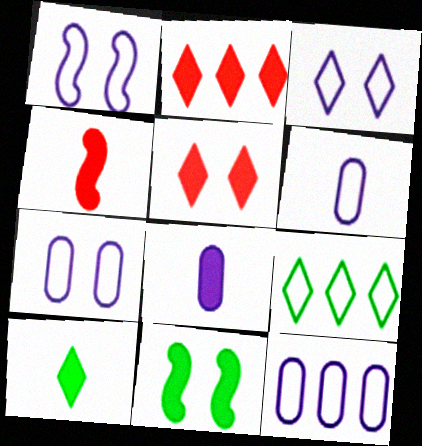[[1, 3, 7], 
[2, 8, 11], 
[4, 8, 10], 
[6, 7, 12]]